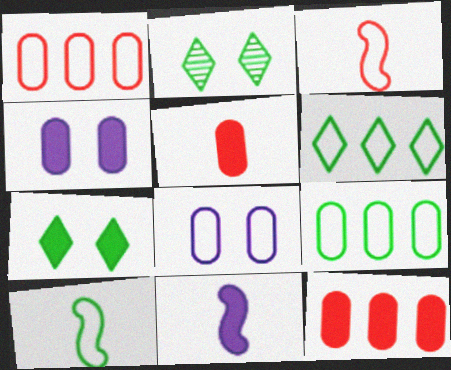[[1, 2, 11], 
[3, 6, 8], 
[7, 11, 12]]